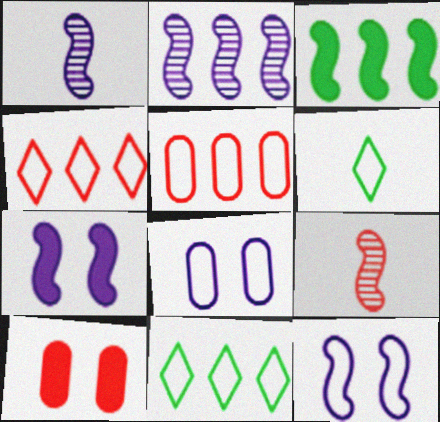[[1, 10, 11], 
[2, 6, 10], 
[3, 9, 12], 
[4, 9, 10], 
[5, 6, 12]]